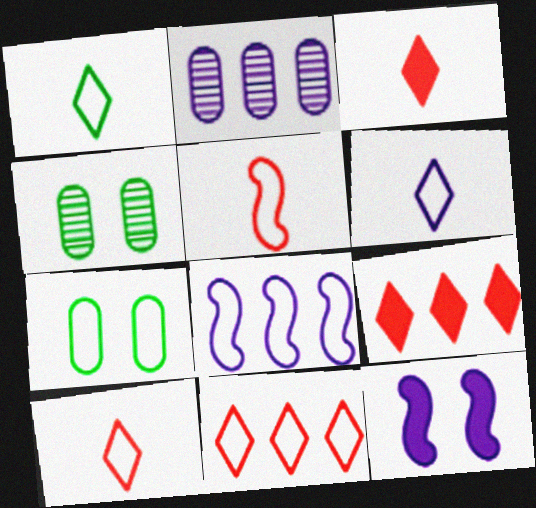[[1, 6, 10], 
[2, 6, 12], 
[3, 4, 8], 
[7, 8, 10]]